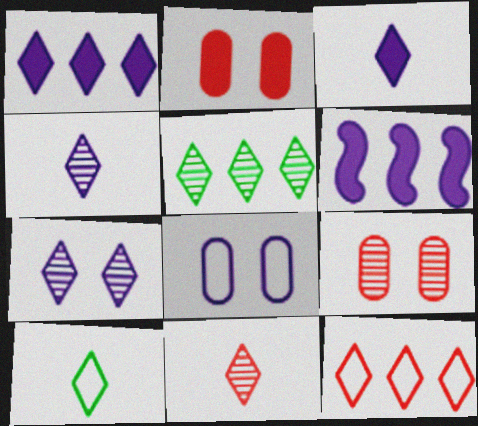[[1, 5, 12], 
[3, 10, 11], 
[4, 6, 8], 
[5, 7, 11], 
[6, 9, 10]]